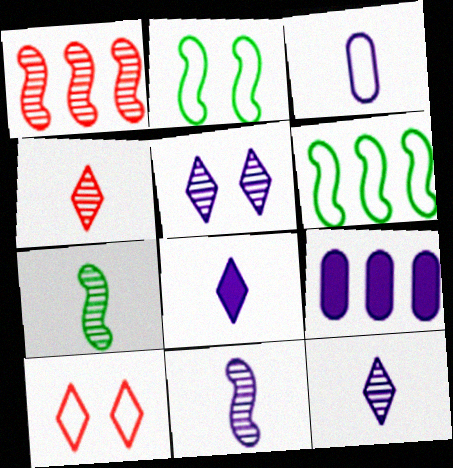[[2, 4, 9], 
[3, 6, 10], 
[3, 8, 11], 
[7, 9, 10]]